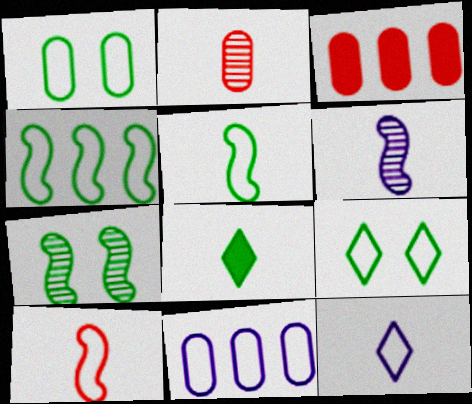[[3, 6, 9], 
[3, 7, 12], 
[9, 10, 11]]